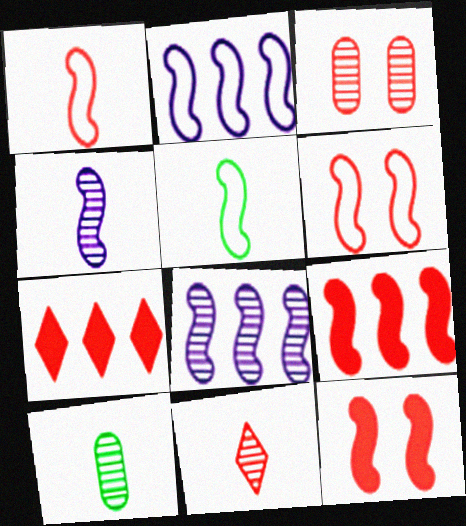[[1, 3, 7], 
[2, 5, 6], 
[4, 10, 11], 
[5, 8, 12]]